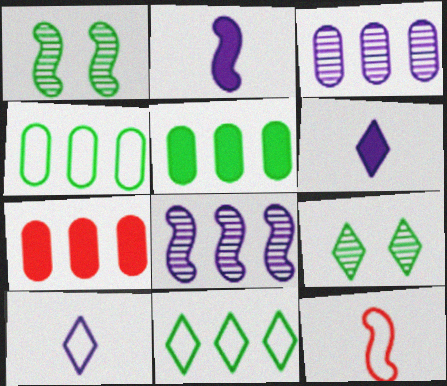[[1, 7, 10], 
[3, 4, 7], 
[7, 8, 11]]